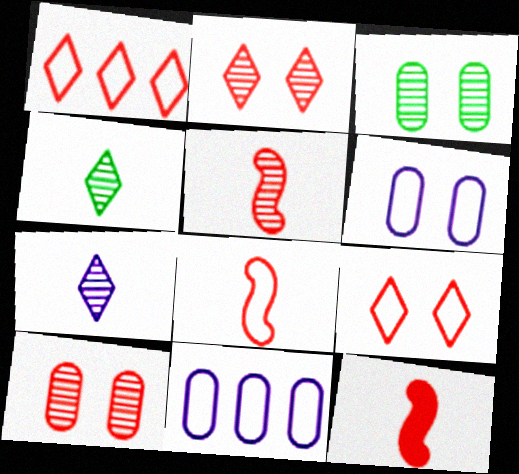[[1, 10, 12], 
[5, 8, 12]]